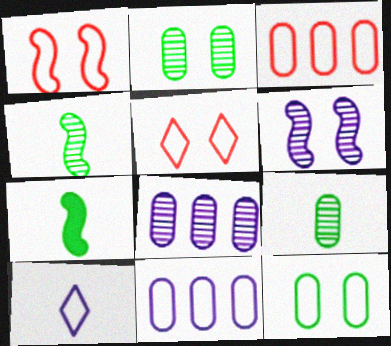[[5, 7, 8]]